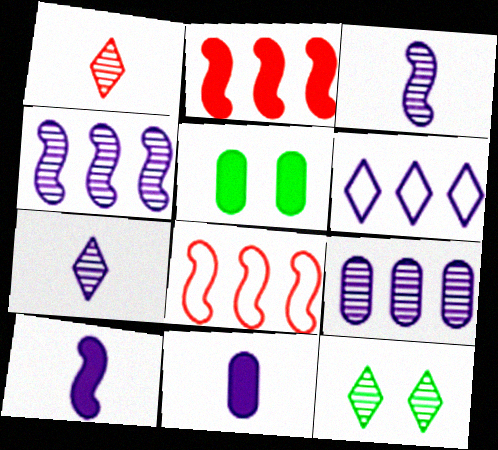[[5, 7, 8], 
[8, 11, 12]]